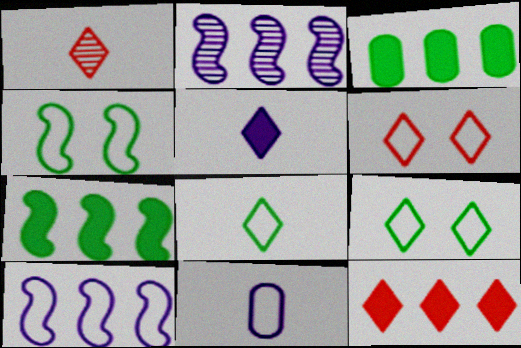[[1, 5, 8], 
[1, 6, 12]]